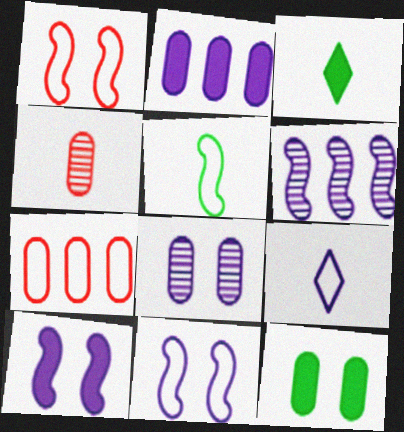[]